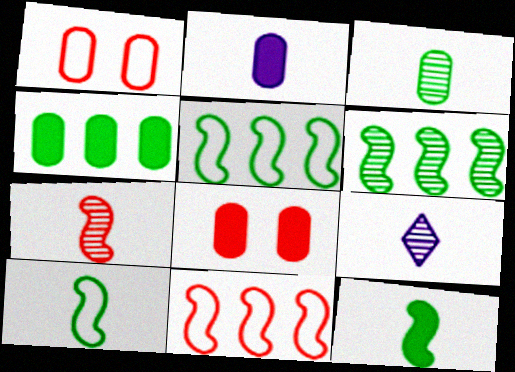[[2, 4, 8], 
[3, 7, 9], 
[5, 8, 9]]